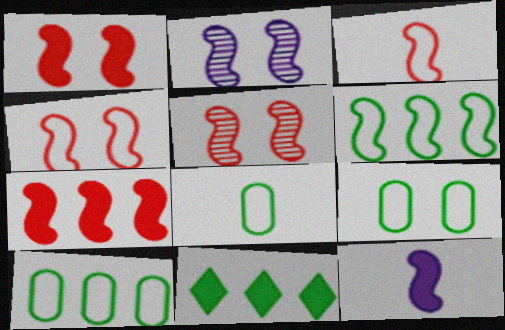[[1, 4, 5], 
[3, 5, 7], 
[5, 6, 12], 
[8, 9, 10]]